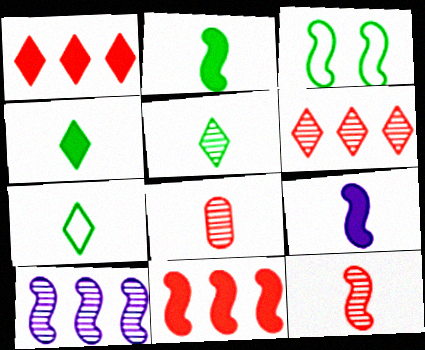[[4, 5, 7], 
[7, 8, 9]]